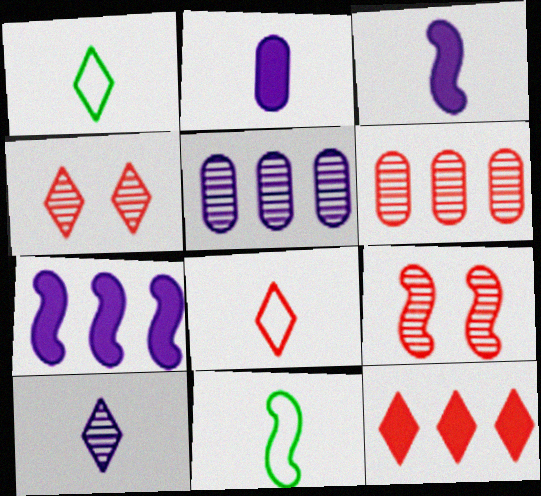[[4, 8, 12], 
[7, 9, 11]]